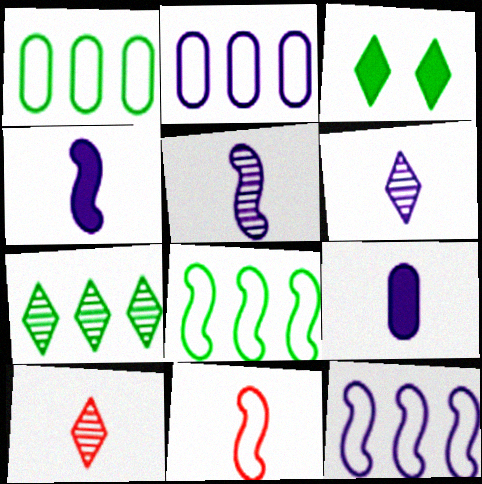[]